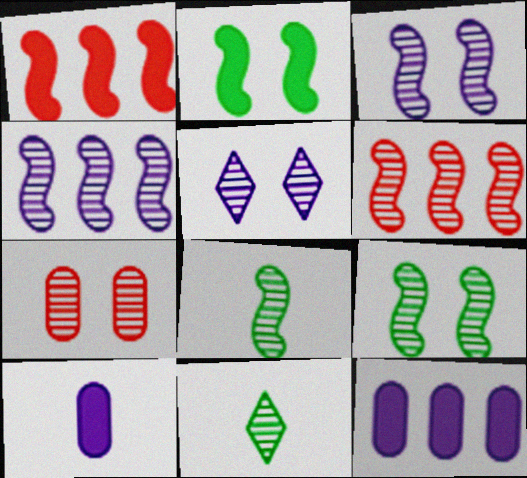[[3, 6, 8], 
[4, 7, 11], 
[5, 7, 9]]